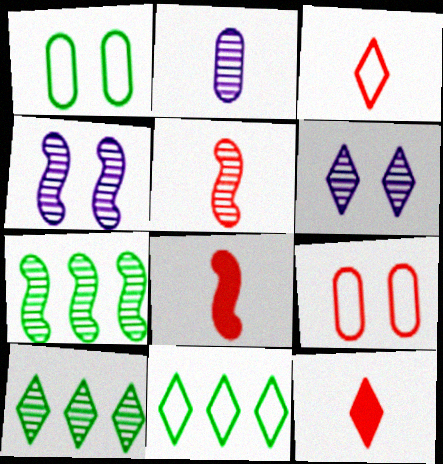[[4, 5, 7], 
[6, 11, 12]]